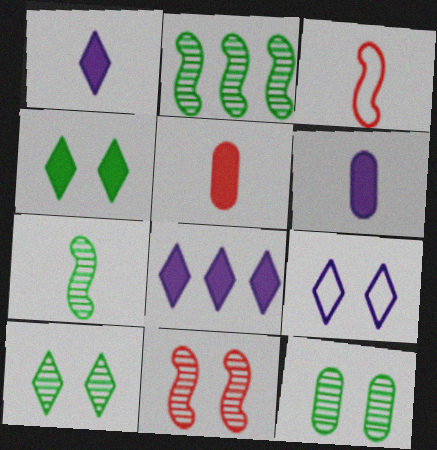[[2, 5, 9], 
[3, 8, 12]]